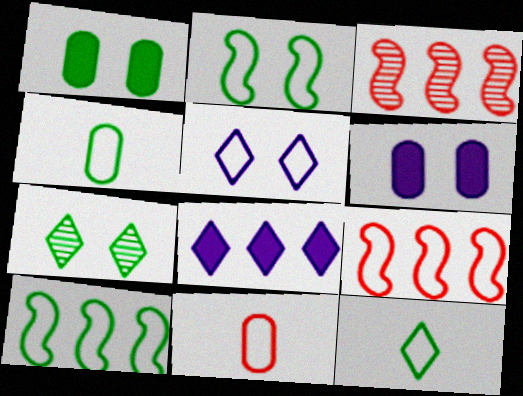[[1, 2, 7], 
[3, 6, 12], 
[4, 5, 9], 
[5, 10, 11]]